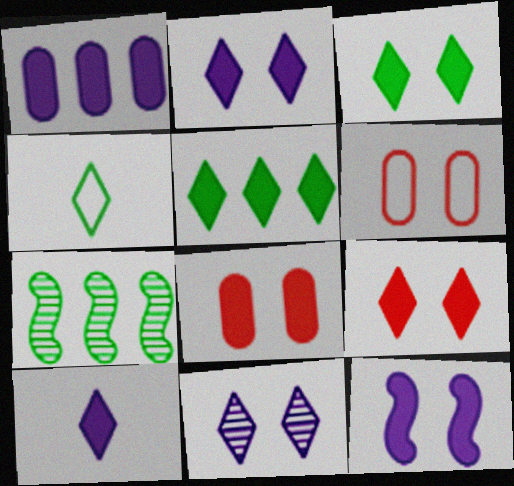[[1, 10, 12], 
[2, 3, 9], 
[3, 8, 12], 
[5, 9, 10], 
[6, 7, 10]]